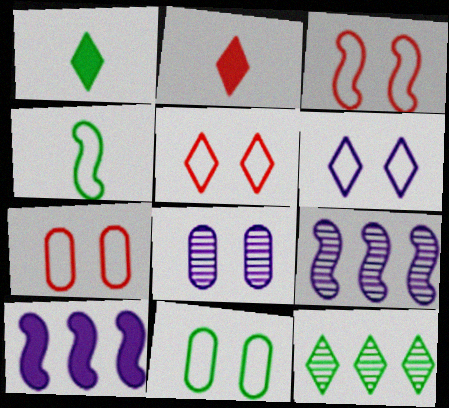[[1, 7, 9], 
[2, 6, 12], 
[2, 9, 11], 
[3, 5, 7], 
[3, 6, 11]]